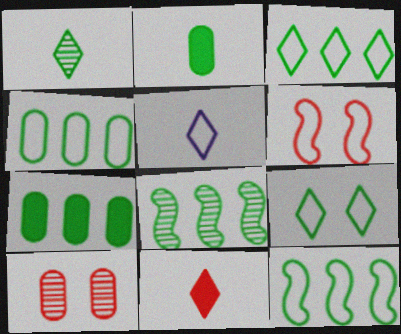[[1, 5, 11], 
[2, 8, 9], 
[3, 4, 12], 
[3, 7, 8], 
[4, 5, 6]]